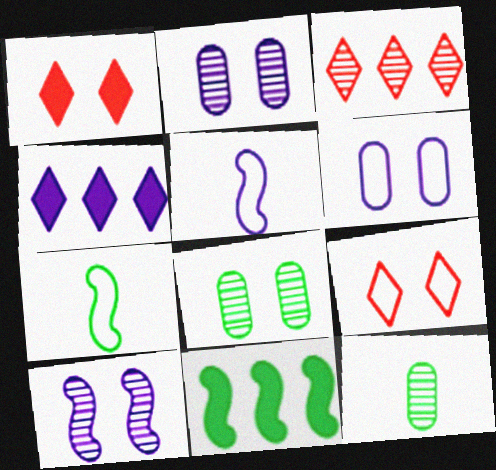[[2, 4, 5], 
[3, 10, 12]]